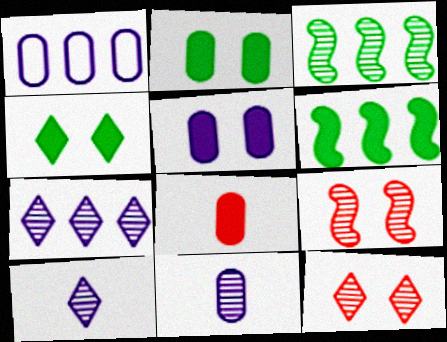[[1, 5, 11], 
[3, 11, 12]]